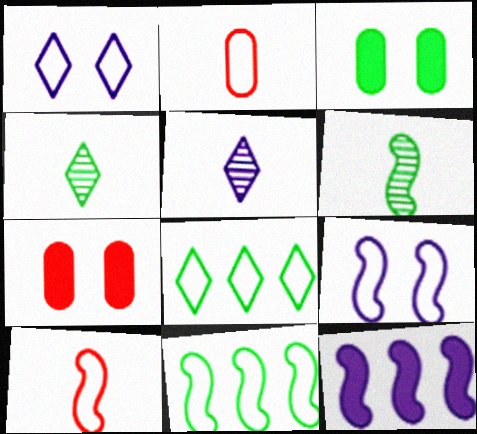[[1, 2, 11], 
[2, 8, 9], 
[3, 4, 11], 
[3, 6, 8], 
[5, 7, 11], 
[9, 10, 11]]